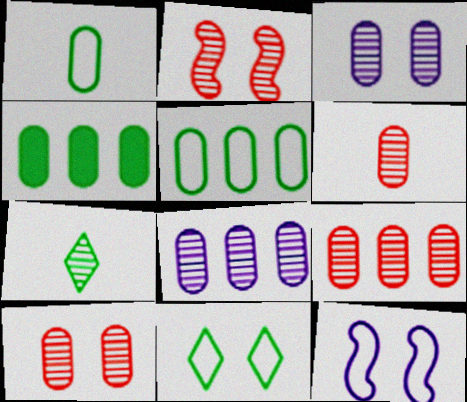[[2, 7, 8], 
[6, 9, 10]]